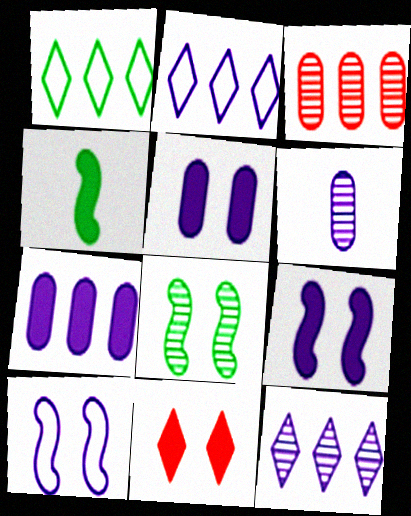[[2, 6, 9], 
[4, 7, 11]]